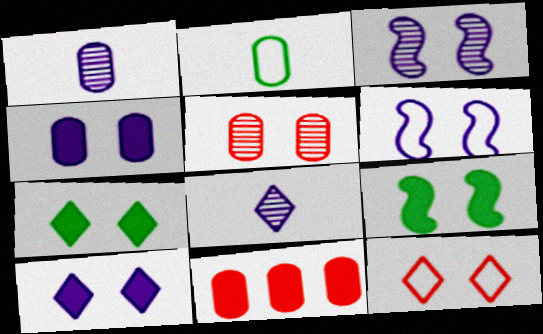[[5, 6, 7]]